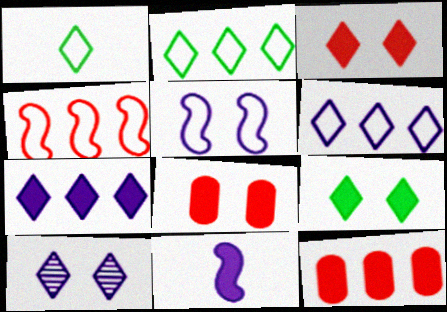[[9, 11, 12]]